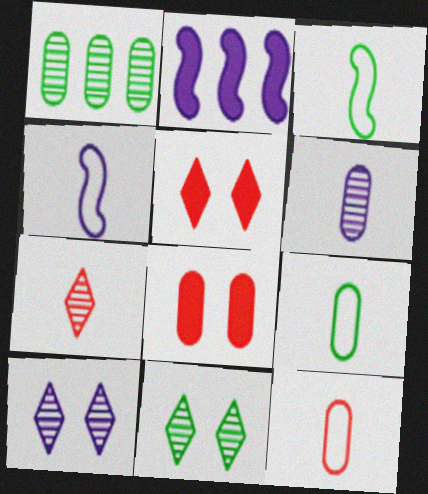[[1, 4, 5], 
[2, 11, 12]]